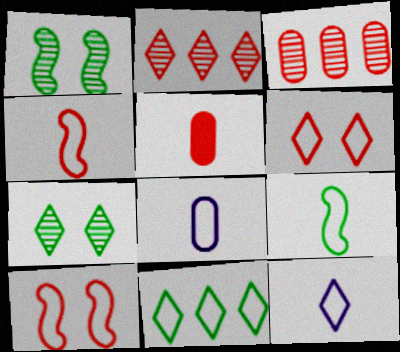[[2, 5, 10], 
[6, 11, 12], 
[8, 10, 11]]